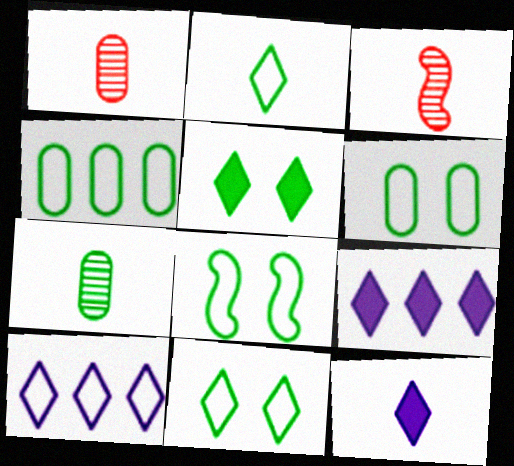[[1, 8, 9], 
[2, 4, 8], 
[3, 6, 9], 
[6, 8, 11]]